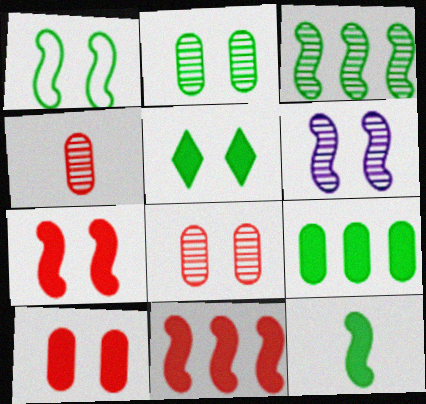[[1, 2, 5], 
[1, 3, 12], 
[1, 6, 7], 
[5, 9, 12]]